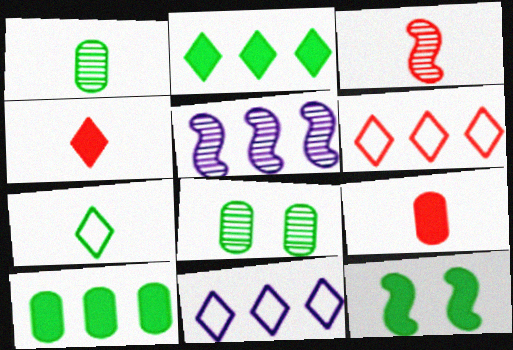[[5, 6, 10]]